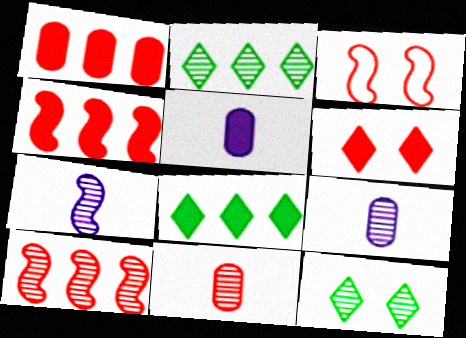[[2, 3, 5], 
[3, 8, 9], 
[9, 10, 12]]